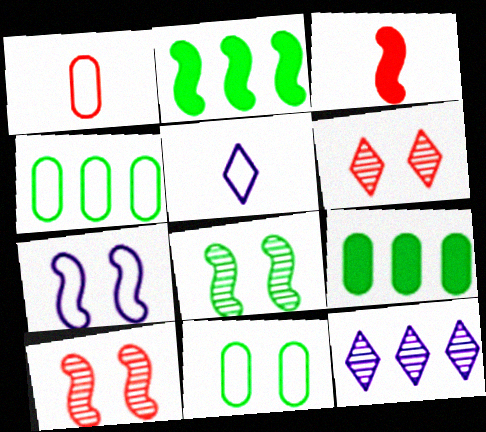[[3, 11, 12], 
[5, 9, 10]]